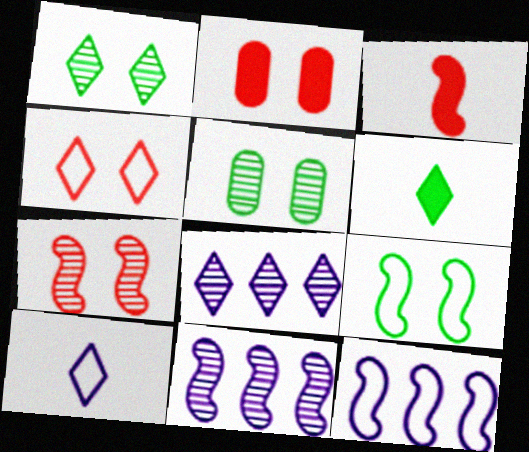[[2, 4, 7], 
[3, 9, 11], 
[4, 6, 8]]